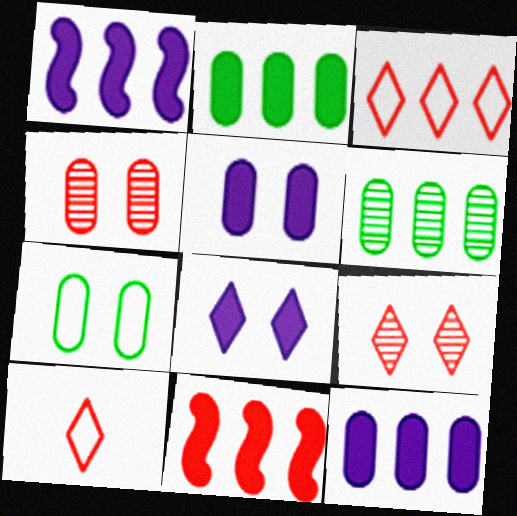[[1, 3, 6], 
[4, 5, 7], 
[4, 10, 11]]